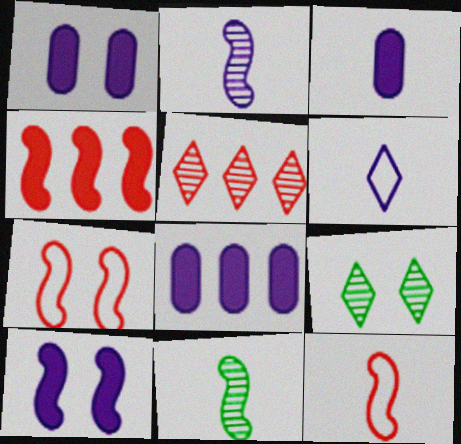[[1, 3, 8], 
[1, 7, 9], 
[2, 3, 6], 
[8, 9, 12]]